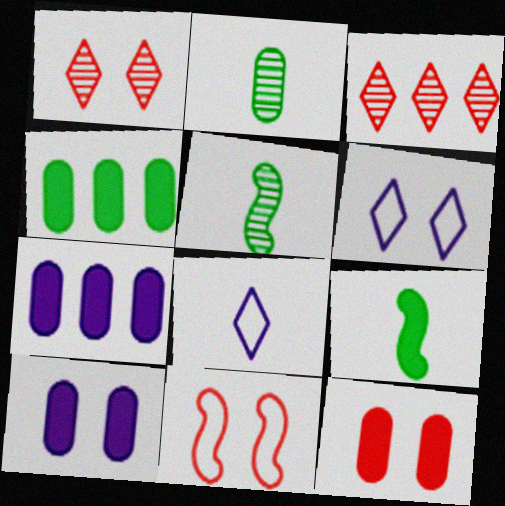[[1, 11, 12]]